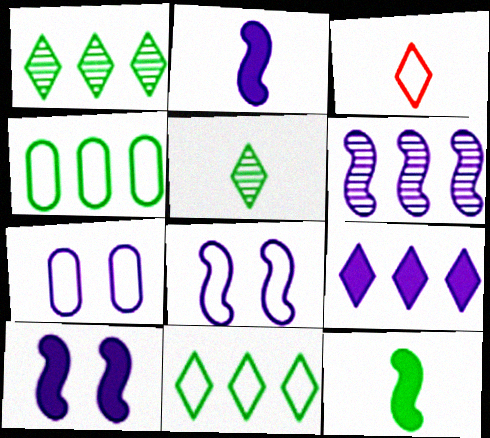[[2, 6, 8], 
[3, 4, 8]]